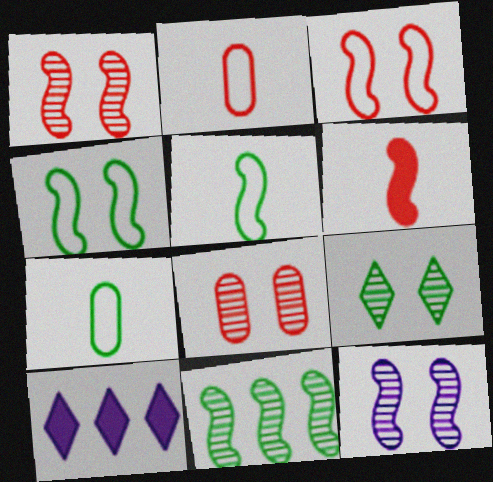[[1, 7, 10], 
[5, 8, 10], 
[8, 9, 12]]